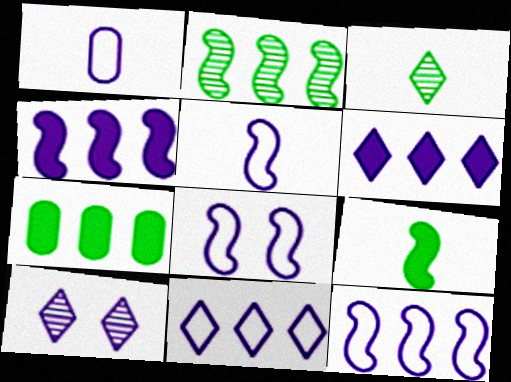[[1, 4, 10], 
[1, 8, 11], 
[5, 8, 12]]